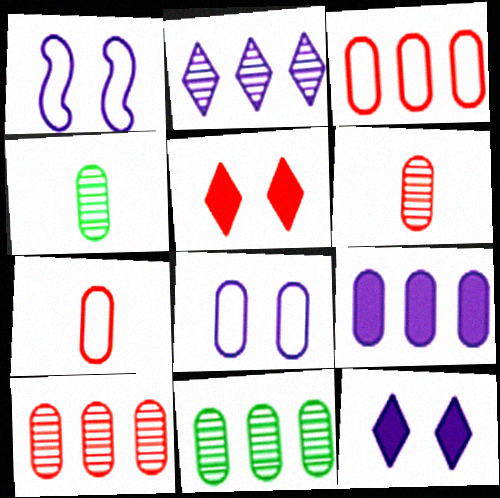[[3, 9, 11]]